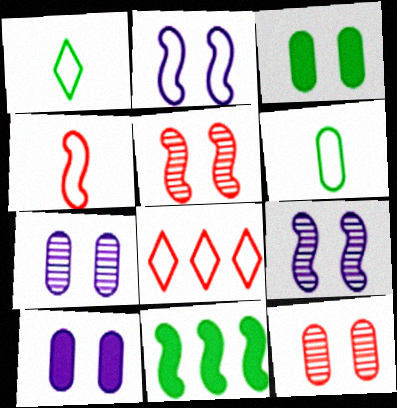[[2, 6, 8], 
[4, 9, 11]]